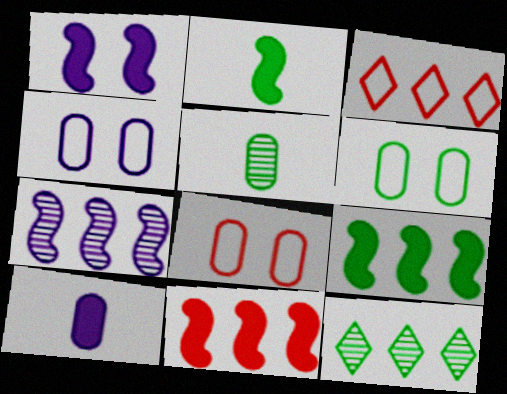[[1, 2, 11], 
[1, 3, 5], 
[2, 6, 12], 
[4, 6, 8]]